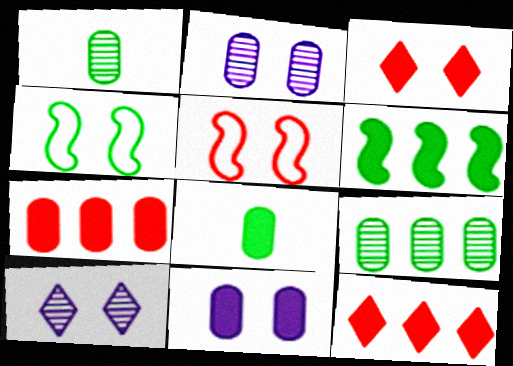[[2, 3, 4], 
[7, 8, 11]]